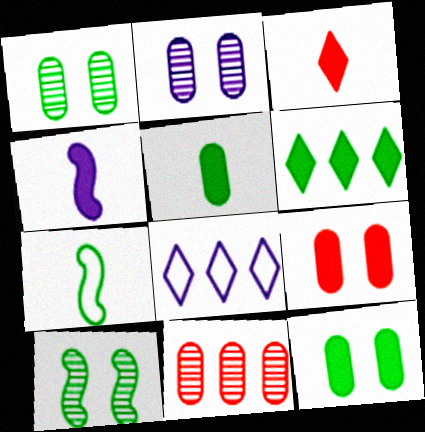[[1, 6, 7], 
[2, 4, 8], 
[3, 4, 5], 
[4, 6, 9]]